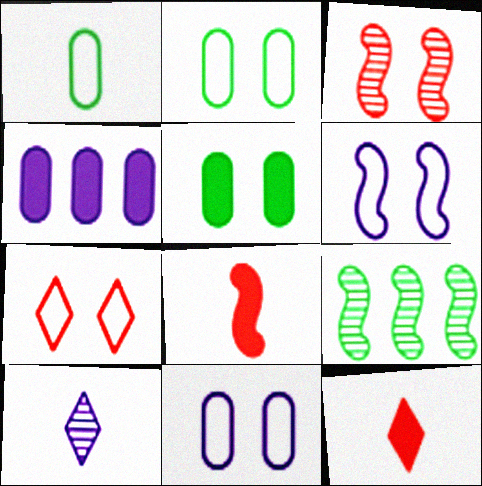[[1, 8, 10], 
[2, 6, 7], 
[4, 6, 10], 
[6, 8, 9], 
[9, 11, 12]]